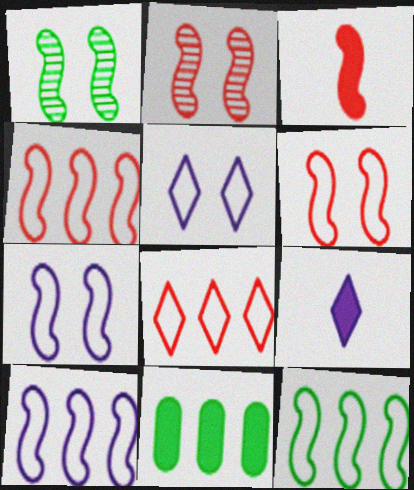[[1, 3, 10], 
[2, 3, 4], 
[4, 10, 12]]